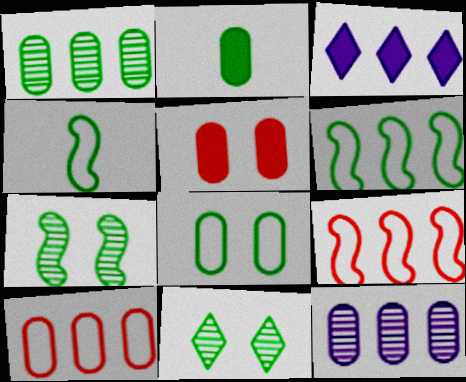[[1, 2, 8], 
[1, 3, 9], 
[2, 6, 11]]